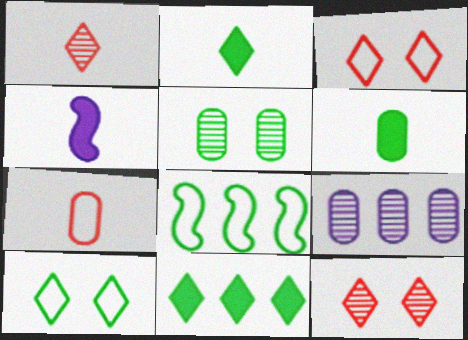[[2, 5, 8]]